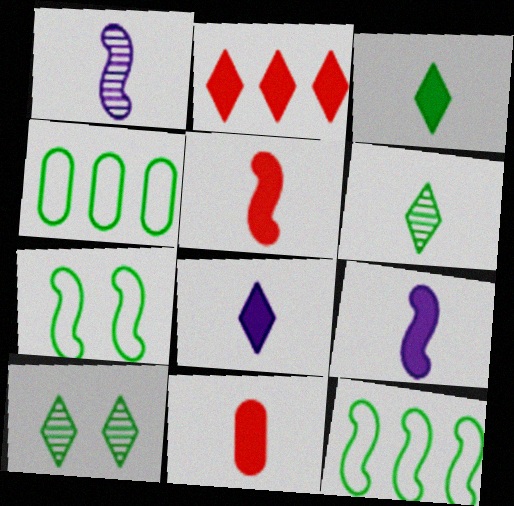[[3, 9, 11]]